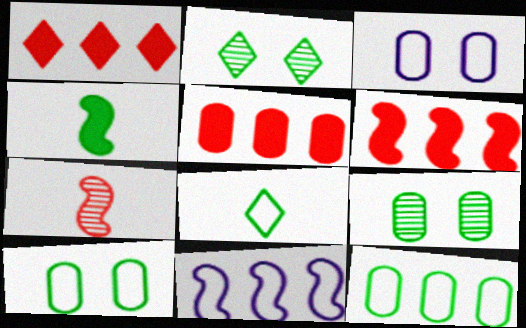[[1, 5, 6], 
[2, 4, 12]]